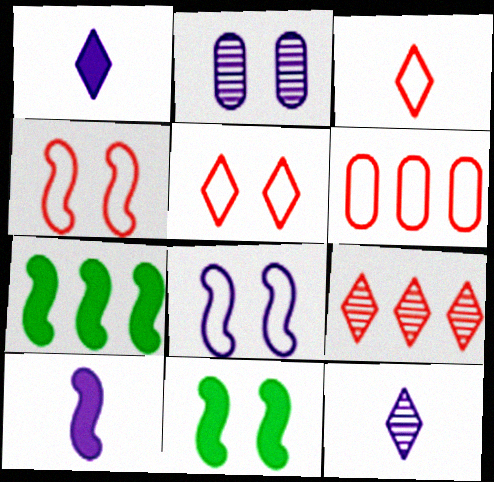[[2, 3, 7], 
[2, 5, 11], 
[3, 4, 6], 
[6, 11, 12]]